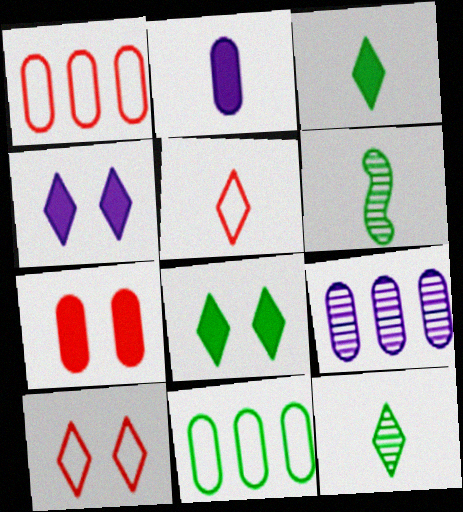[[1, 4, 6], 
[2, 5, 6], 
[6, 8, 11]]